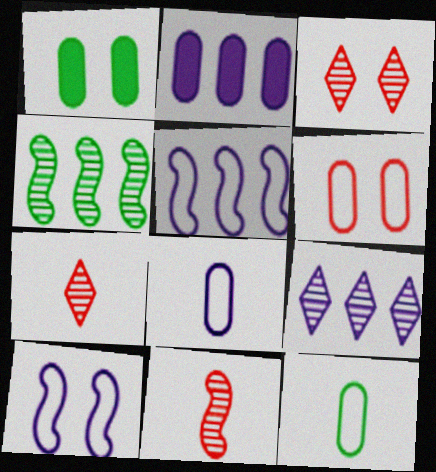[[1, 3, 10], 
[1, 5, 7], 
[2, 5, 9]]